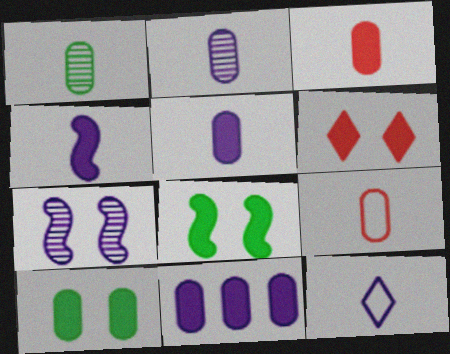[[1, 5, 9], 
[2, 4, 12], 
[3, 10, 11], 
[7, 11, 12]]